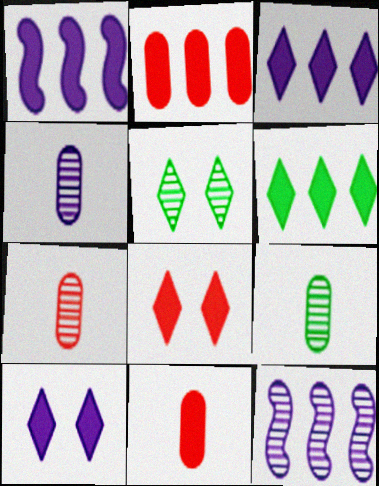[[1, 2, 6], 
[4, 7, 9], 
[5, 7, 12]]